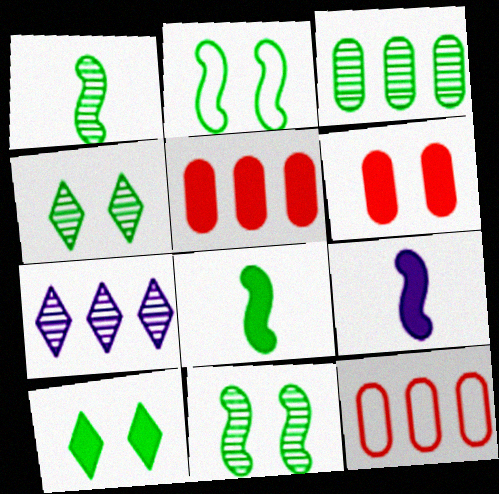[[1, 3, 4], 
[4, 9, 12], 
[5, 9, 10]]